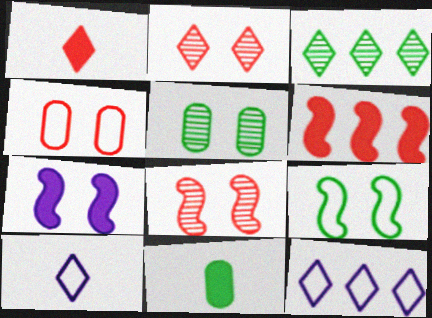[[3, 9, 11], 
[5, 6, 10], 
[7, 8, 9], 
[8, 11, 12]]